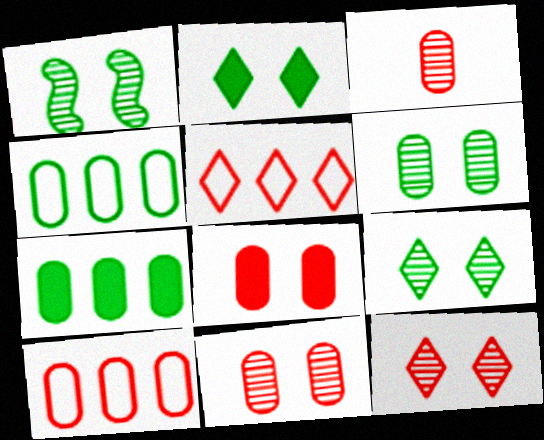[[1, 6, 9], 
[3, 8, 10]]